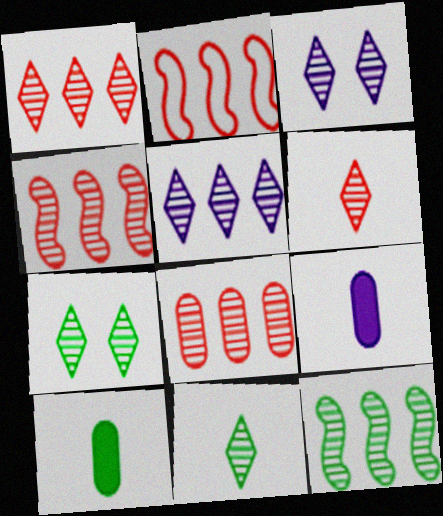[[1, 3, 11], 
[1, 4, 8], 
[2, 3, 10], 
[2, 7, 9], 
[5, 6, 7], 
[5, 8, 12]]